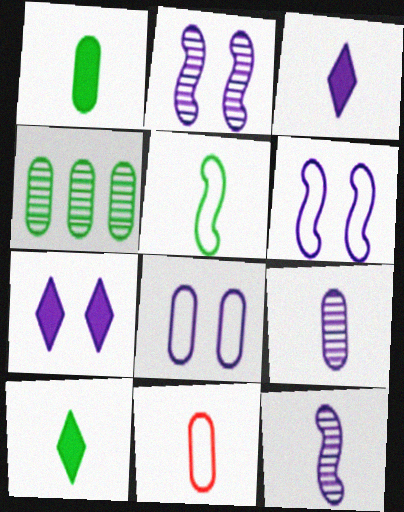[[1, 9, 11], 
[2, 7, 8], 
[10, 11, 12]]